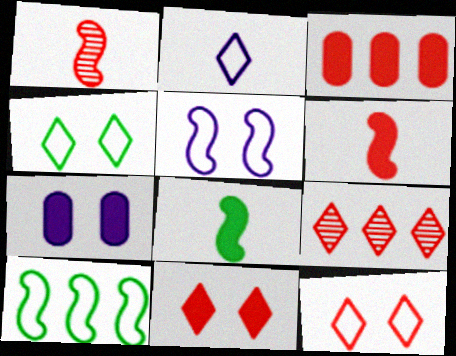[[1, 3, 12], 
[3, 6, 11]]